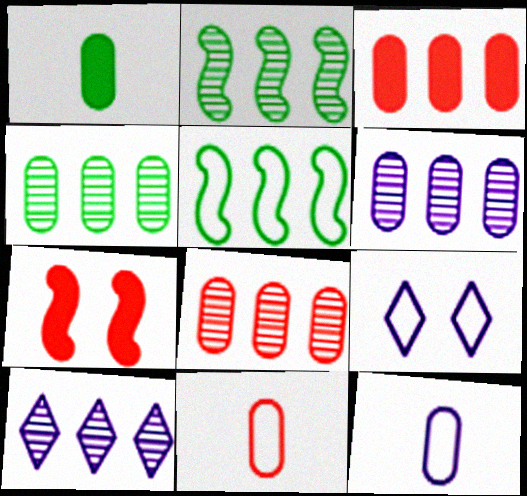[[2, 8, 10], 
[3, 5, 10], 
[4, 6, 8], 
[5, 9, 11]]